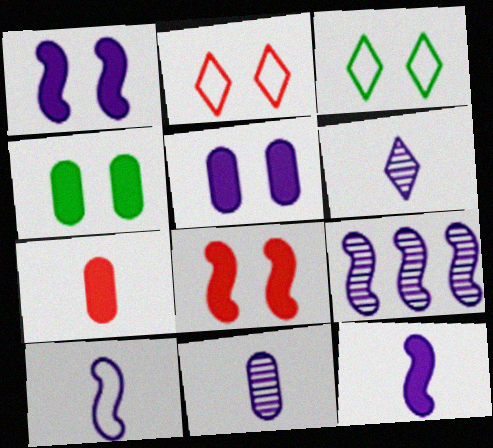[[1, 9, 10], 
[3, 7, 9]]